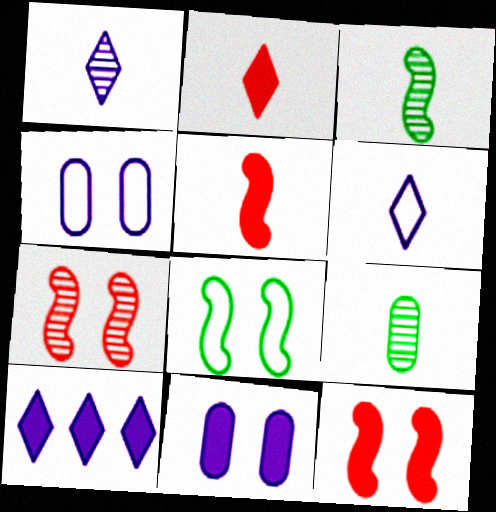[[5, 6, 9]]